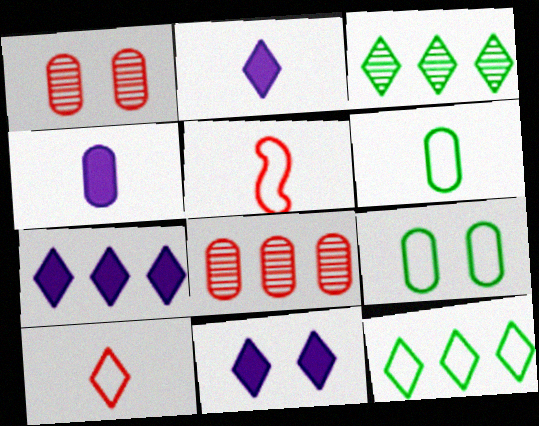[[2, 7, 11], 
[3, 10, 11], 
[4, 8, 9]]